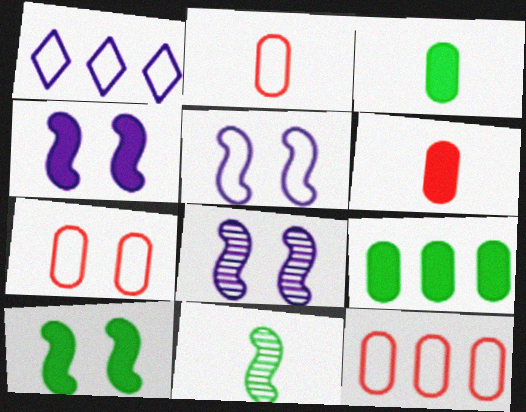[[2, 7, 12], 
[4, 5, 8]]